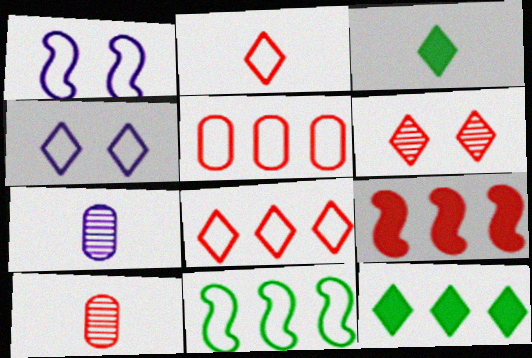[[1, 10, 12]]